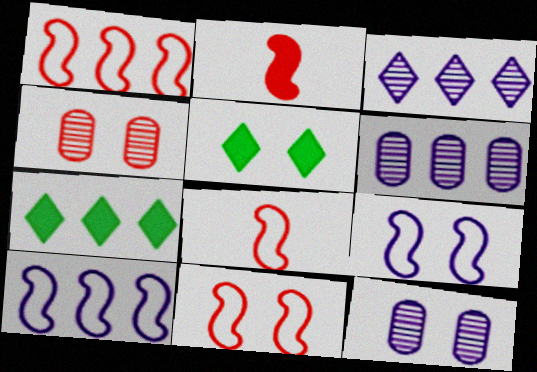[[1, 6, 7], 
[1, 8, 11], 
[4, 5, 9], 
[5, 6, 8], 
[5, 11, 12], 
[7, 8, 12]]